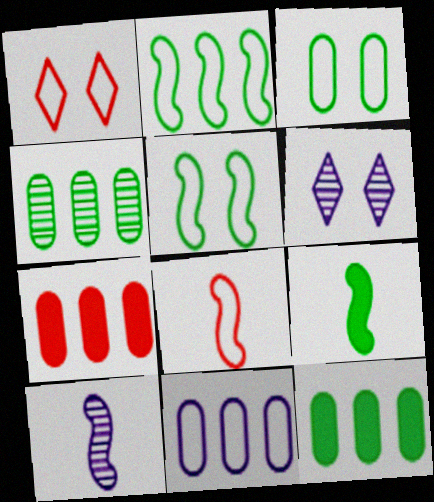[[1, 10, 12], 
[4, 7, 11], 
[6, 8, 12], 
[8, 9, 10]]